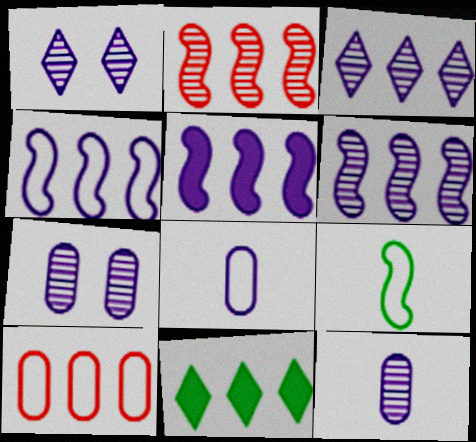[[1, 5, 8], 
[1, 6, 12], 
[4, 5, 6], 
[6, 10, 11]]